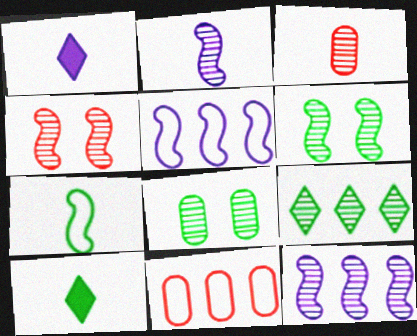[[1, 3, 7], 
[1, 6, 11]]